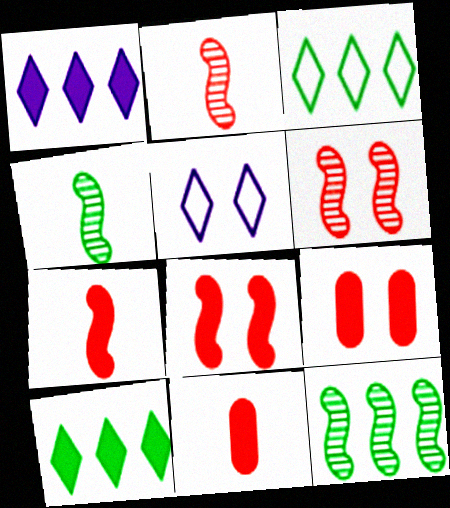[[5, 11, 12]]